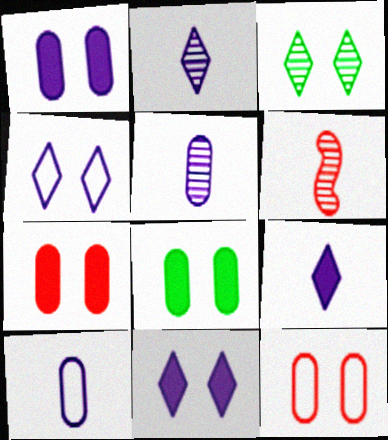[[1, 7, 8]]